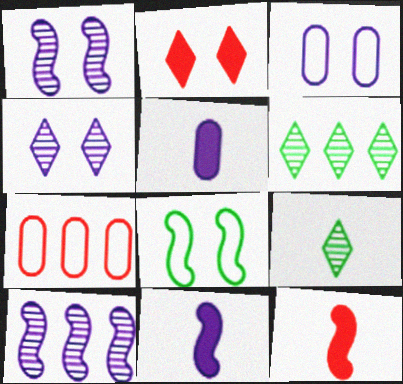[[3, 6, 12], 
[8, 10, 12]]